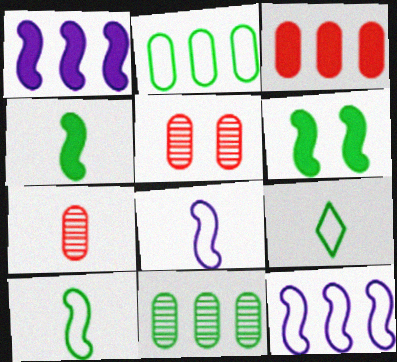[[1, 5, 9], 
[6, 9, 11]]